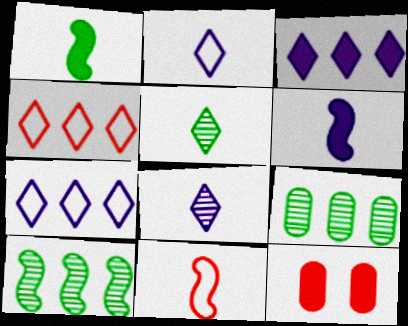[[1, 3, 12], 
[2, 10, 12]]